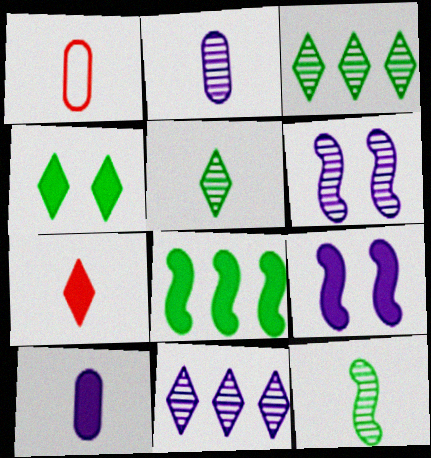[[1, 3, 9], 
[2, 6, 11]]